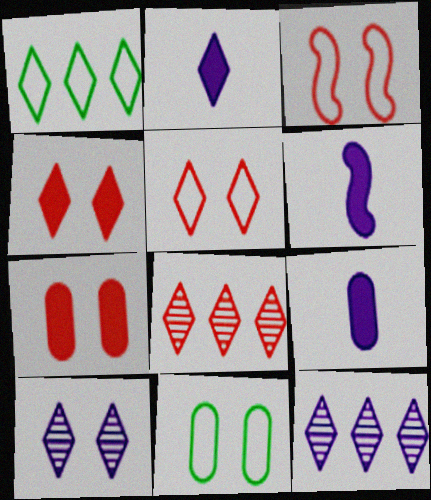[[2, 6, 9], 
[6, 8, 11]]